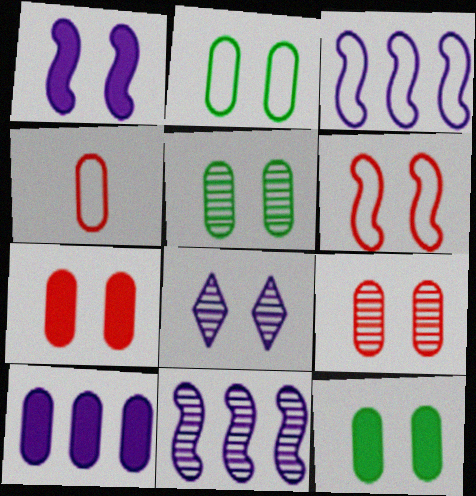[[2, 5, 12], 
[4, 5, 10], 
[6, 8, 12]]